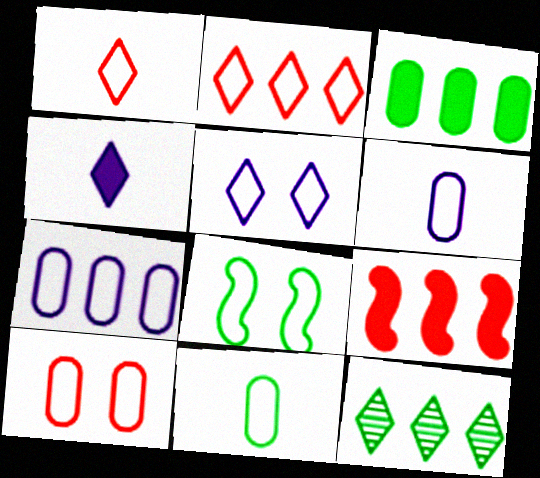[[1, 7, 8], 
[2, 6, 8], 
[5, 8, 10], 
[7, 9, 12], 
[7, 10, 11]]